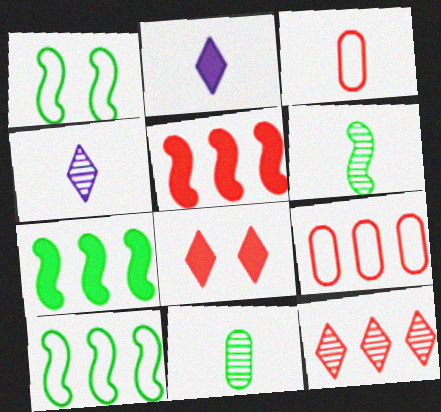[[1, 6, 7], 
[2, 3, 6], 
[5, 9, 12]]